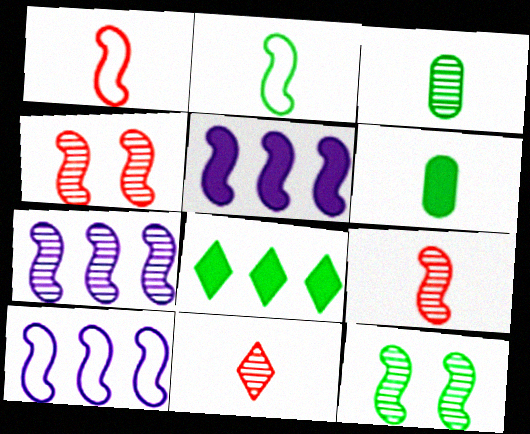[[1, 5, 12], 
[2, 4, 5], 
[5, 7, 10], 
[7, 9, 12]]